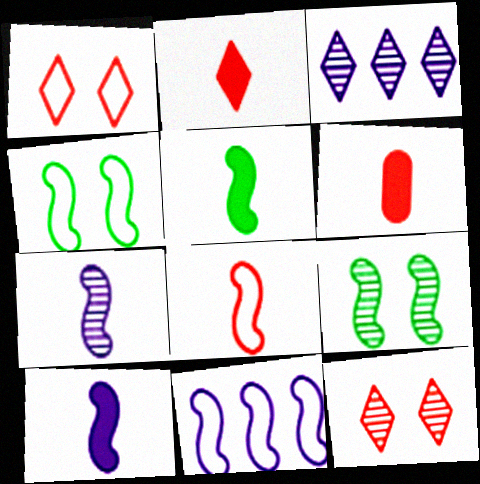[[3, 4, 6], 
[4, 8, 11], 
[5, 7, 8]]